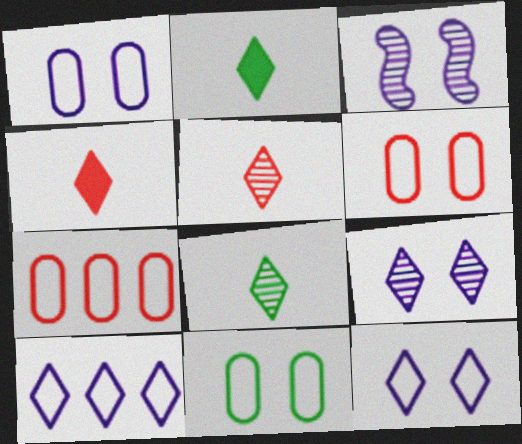[[1, 6, 11], 
[2, 3, 7]]